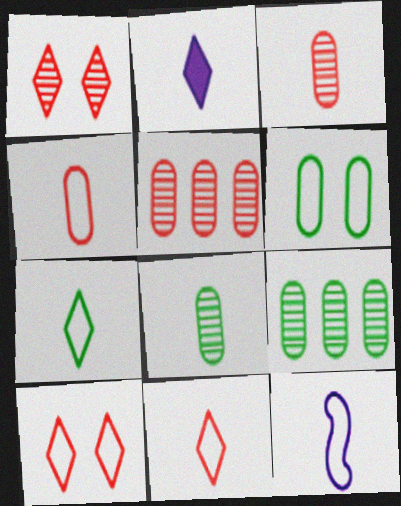[[4, 7, 12]]